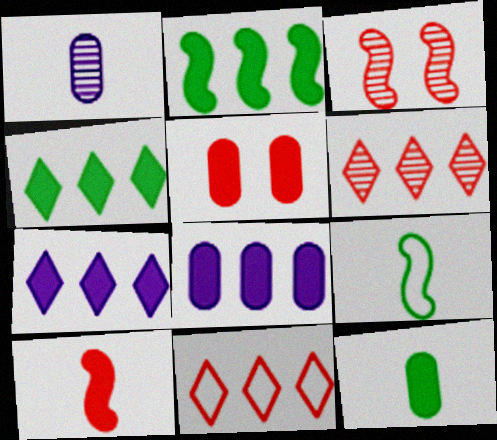[[5, 8, 12]]